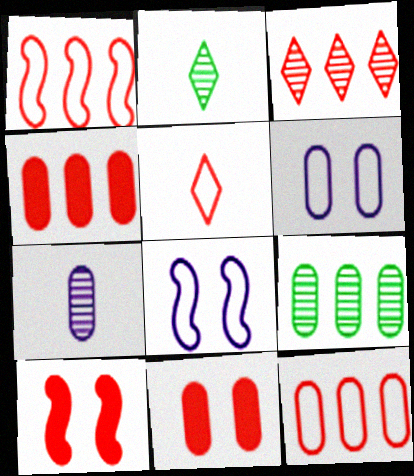[[1, 3, 4], 
[2, 4, 8]]